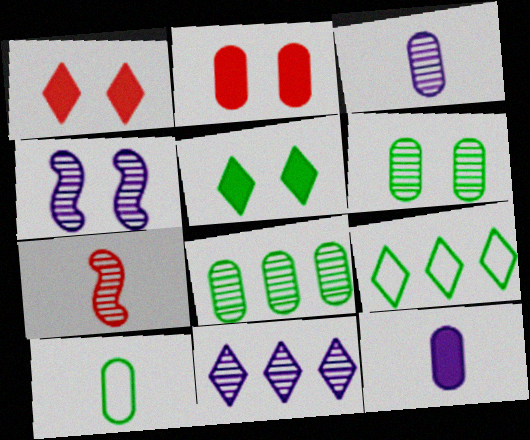[[3, 4, 11], 
[6, 7, 11]]